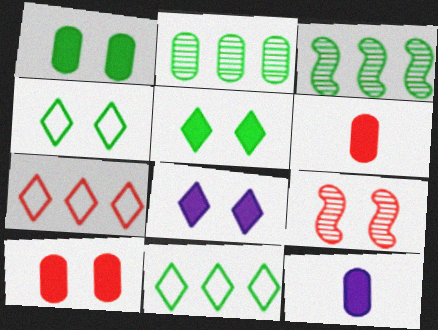[[6, 7, 9], 
[9, 11, 12]]